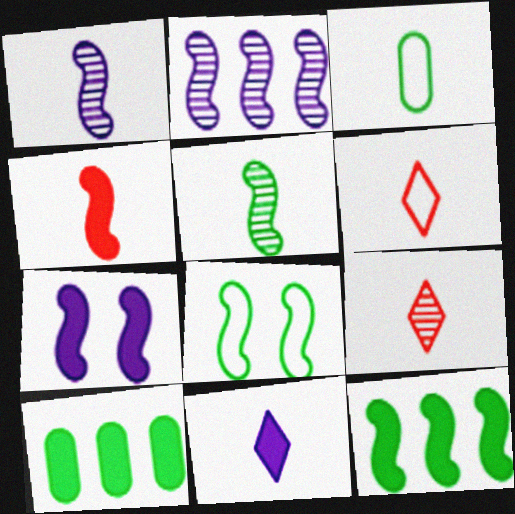[[2, 4, 8], 
[4, 7, 12], 
[5, 8, 12]]